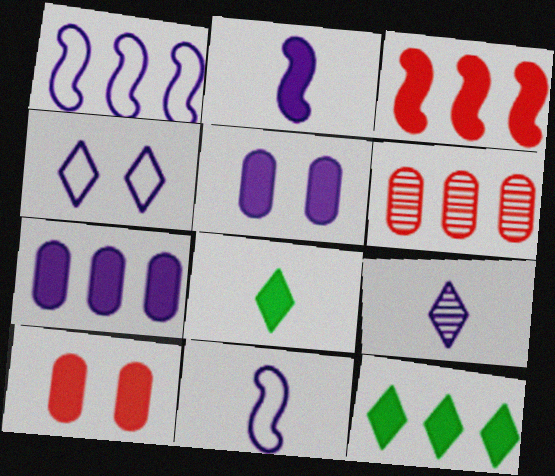[[1, 5, 9], 
[1, 6, 12], 
[2, 10, 12], 
[3, 5, 8], 
[3, 7, 12]]